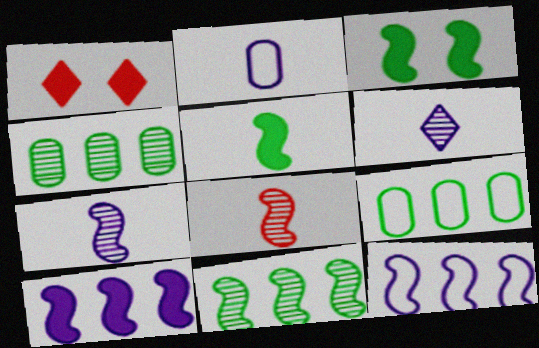[[1, 2, 11], 
[1, 7, 9], 
[3, 8, 12]]